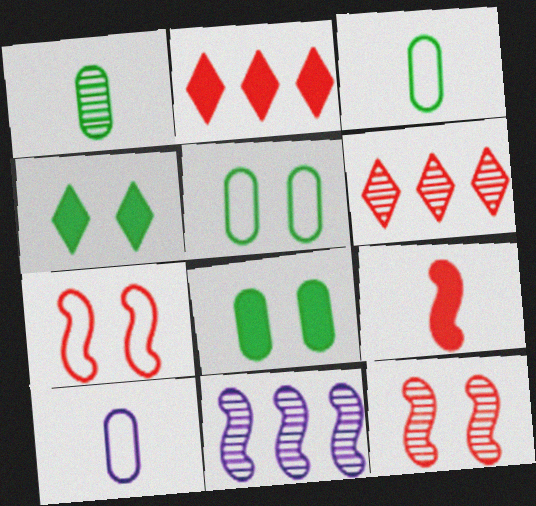[]